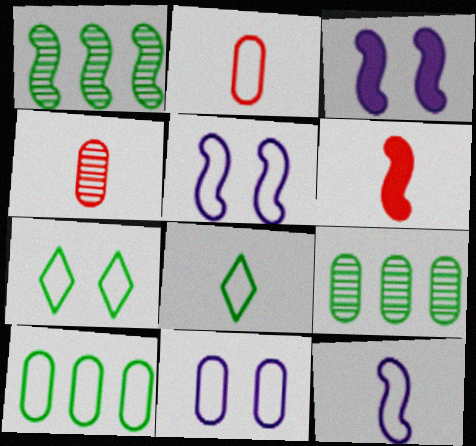[[1, 5, 6], 
[2, 8, 12], 
[2, 10, 11]]